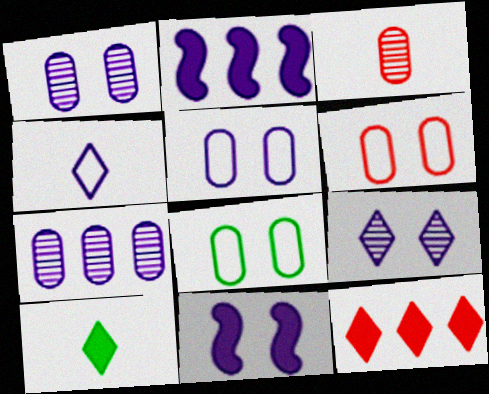[[1, 2, 4], 
[4, 7, 11], 
[5, 6, 8], 
[5, 9, 11]]